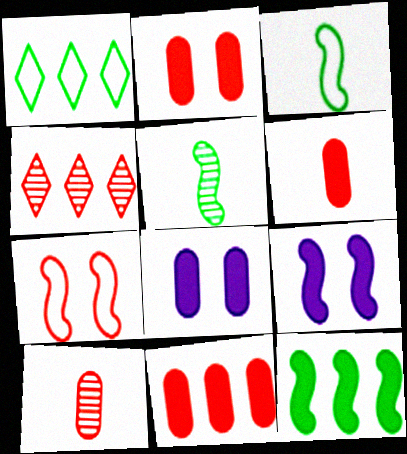[[1, 9, 10], 
[2, 6, 11], 
[3, 4, 8], 
[4, 6, 7]]